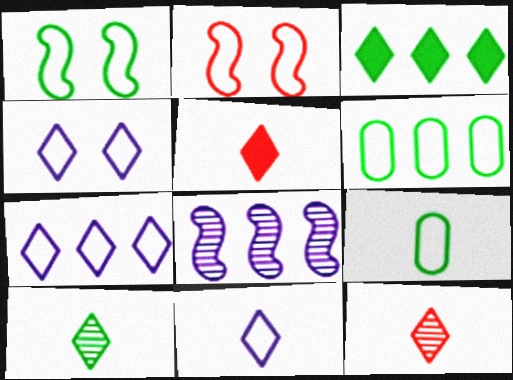[[2, 6, 11], 
[2, 7, 9], 
[3, 4, 12], 
[4, 7, 11], 
[5, 10, 11]]